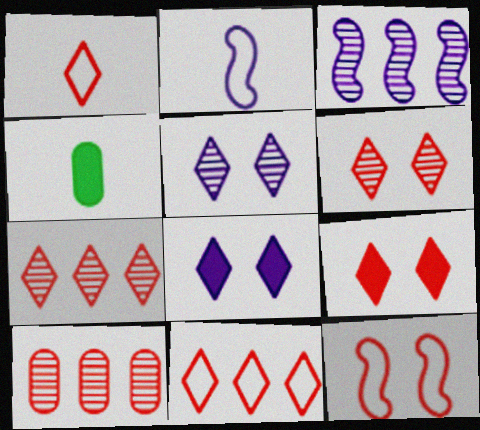[[1, 7, 9]]